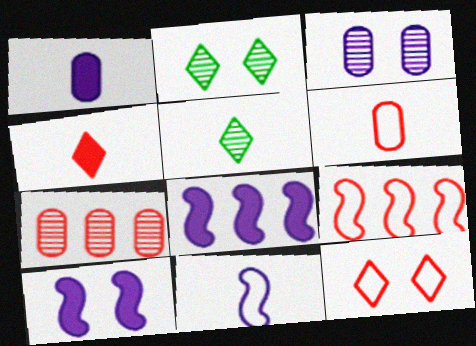[[1, 2, 9], 
[2, 6, 8], 
[6, 9, 12]]